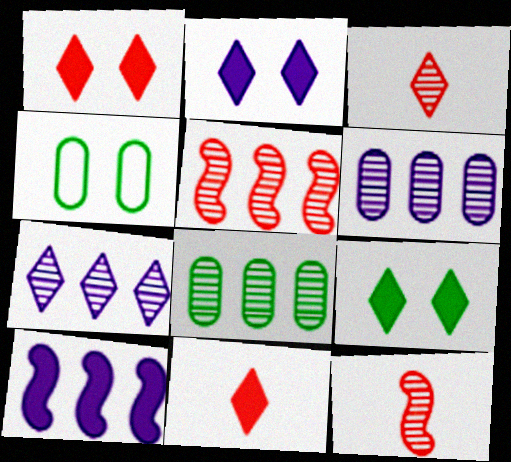[[1, 2, 9], 
[3, 4, 10], 
[5, 7, 8]]